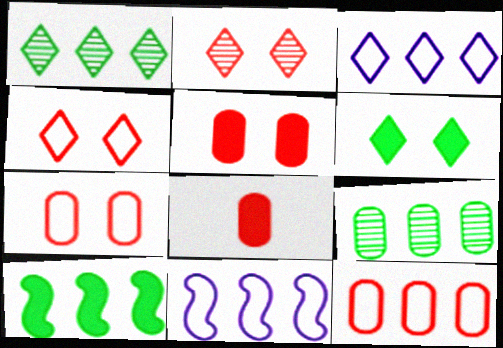[]